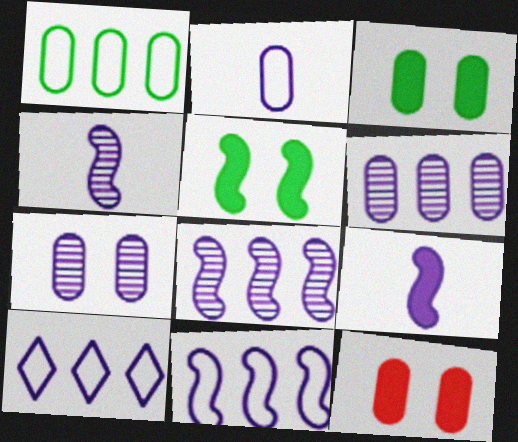[[7, 9, 10]]